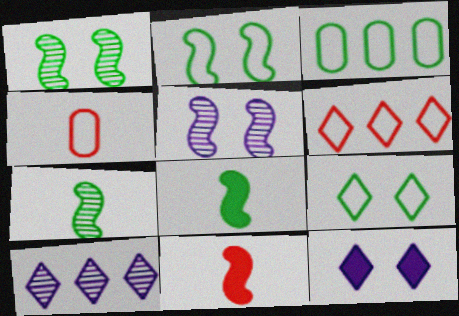[]